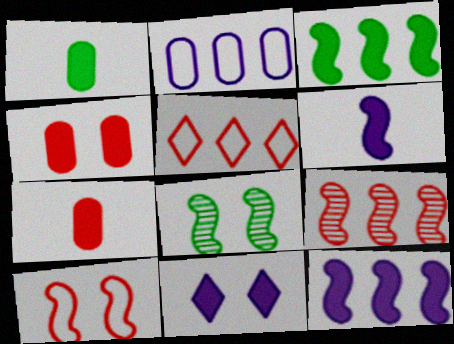[[3, 7, 11]]